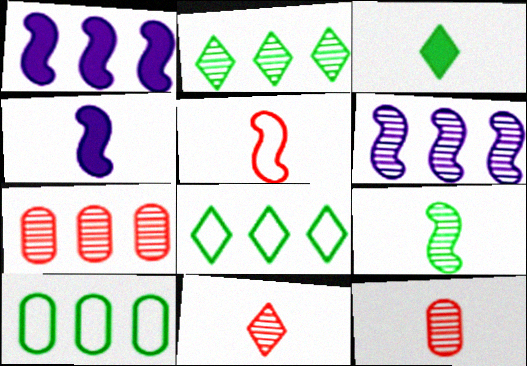[[1, 7, 8], 
[2, 6, 7], 
[4, 5, 9]]